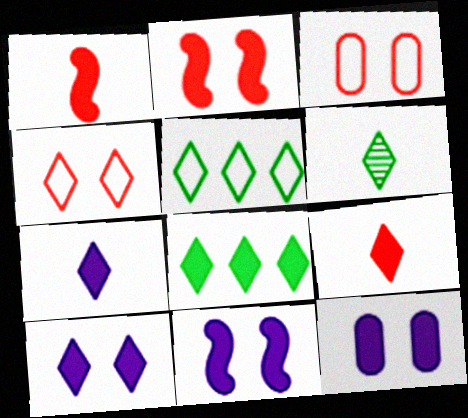[[1, 8, 12], 
[8, 9, 10], 
[10, 11, 12]]